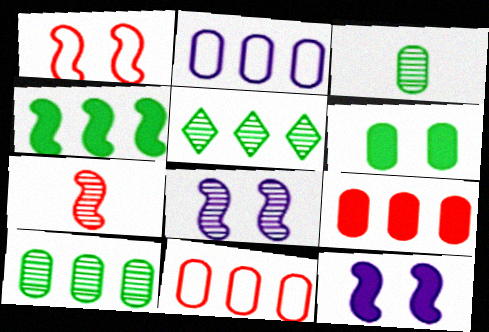[[2, 9, 10]]